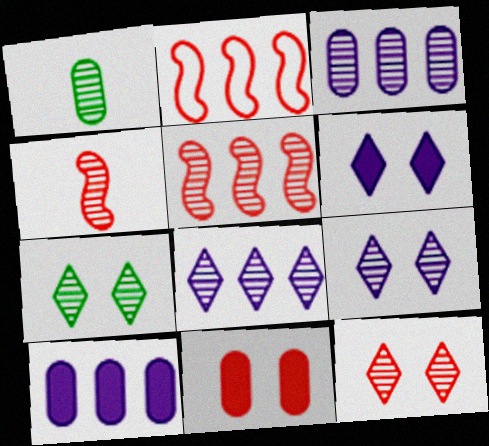[[1, 2, 6], 
[1, 5, 9], 
[3, 4, 7], 
[7, 9, 12]]